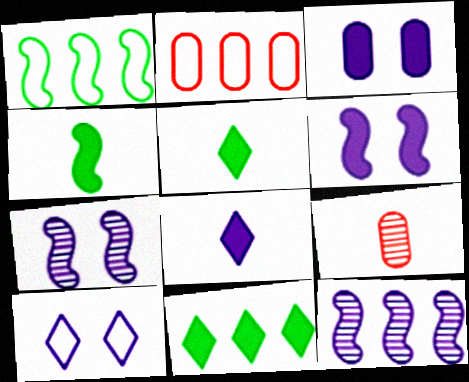[[2, 5, 7], 
[2, 11, 12], 
[3, 7, 10]]